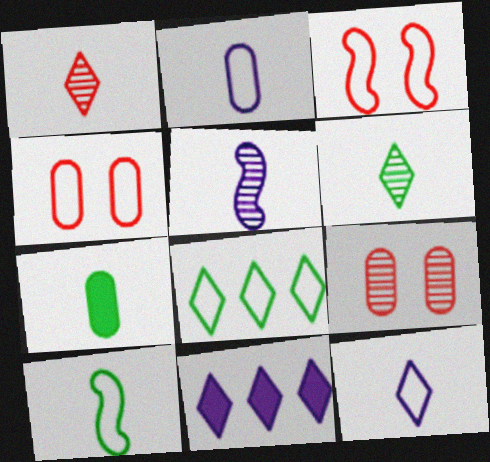[[2, 3, 8], 
[6, 7, 10], 
[9, 10, 11]]